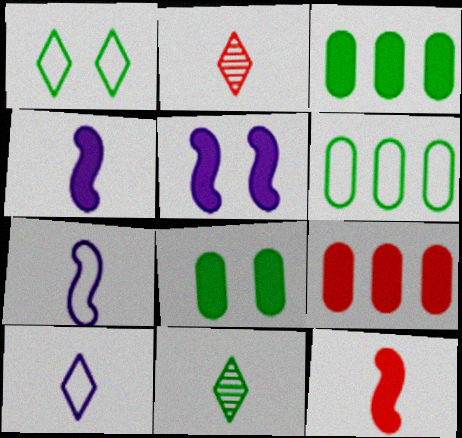[[2, 5, 6]]